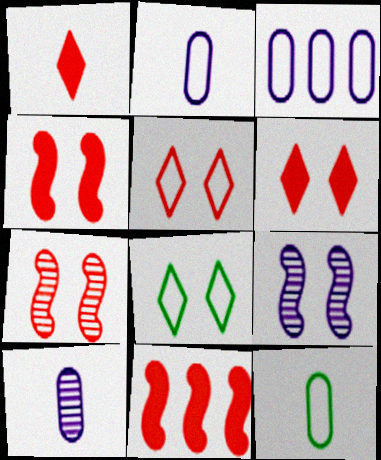[[8, 10, 11]]